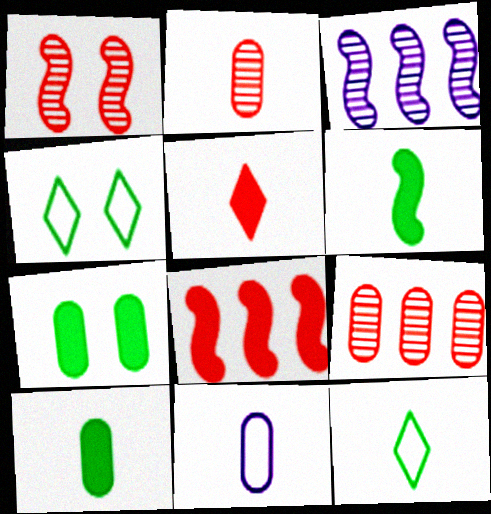[[2, 10, 11], 
[7, 9, 11]]